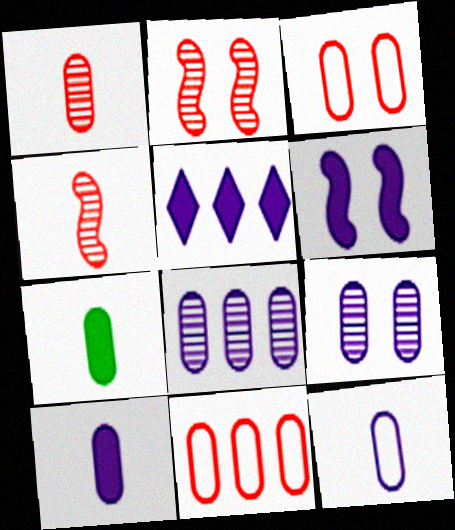[[1, 7, 12], 
[3, 7, 8], 
[5, 6, 10], 
[7, 9, 11]]